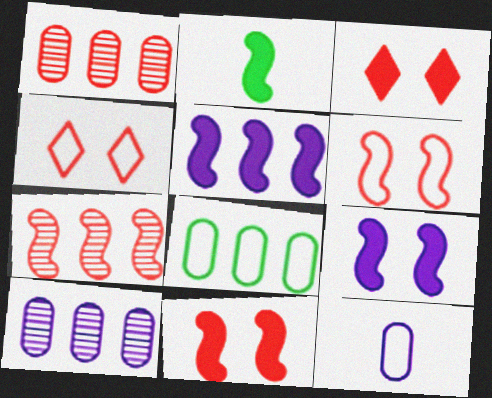[[2, 4, 10], 
[2, 5, 11]]